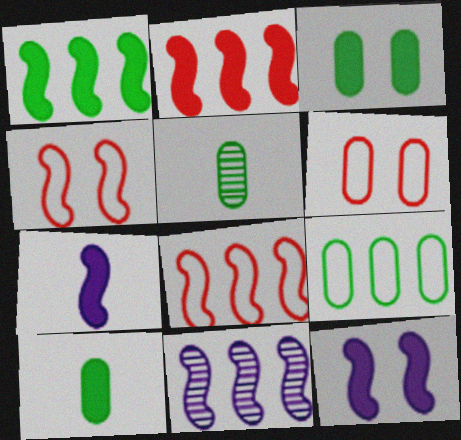[[1, 8, 11], 
[3, 5, 9]]